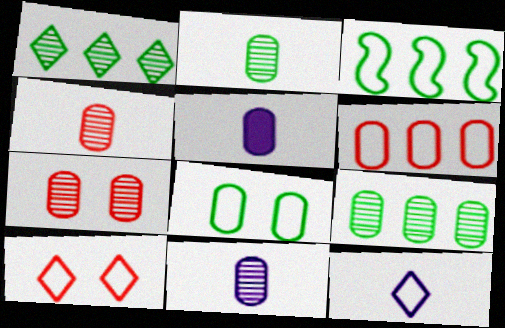[[2, 4, 11], 
[7, 9, 11]]